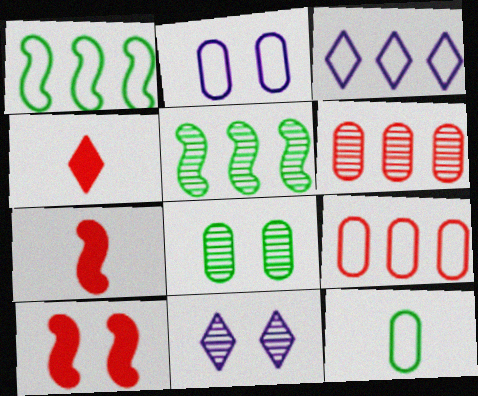[[1, 3, 9], 
[2, 4, 5], 
[2, 9, 12], 
[3, 7, 8]]